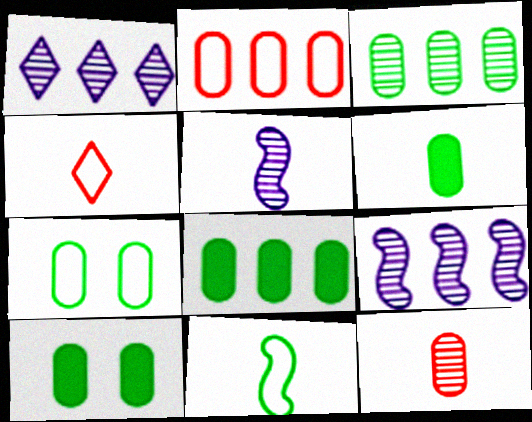[[3, 6, 7], 
[4, 5, 6], 
[4, 9, 10], 
[6, 8, 10]]